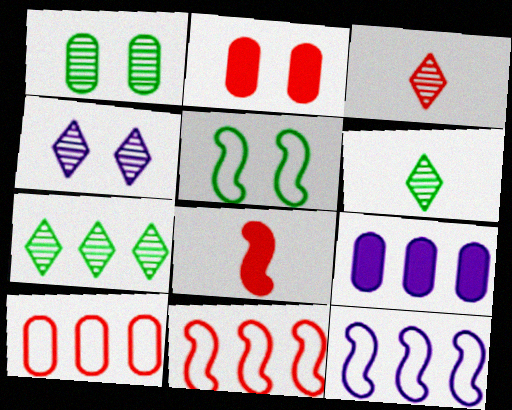[[2, 3, 11], 
[2, 4, 5], 
[2, 6, 12], 
[3, 4, 7], 
[3, 5, 9], 
[7, 9, 11]]